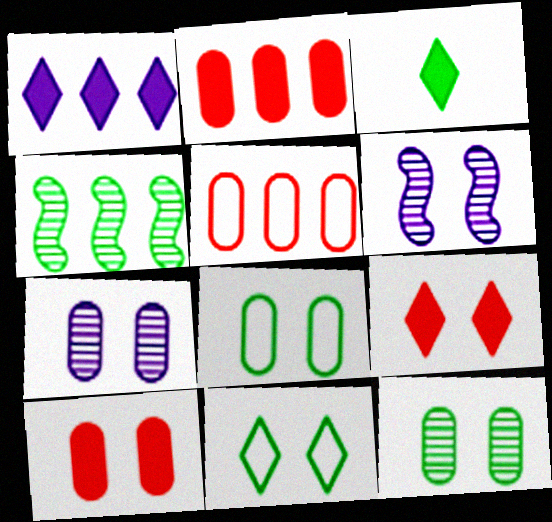[[1, 3, 9], 
[1, 4, 5], 
[3, 4, 8], 
[3, 5, 6], 
[6, 8, 9], 
[6, 10, 11], 
[7, 8, 10]]